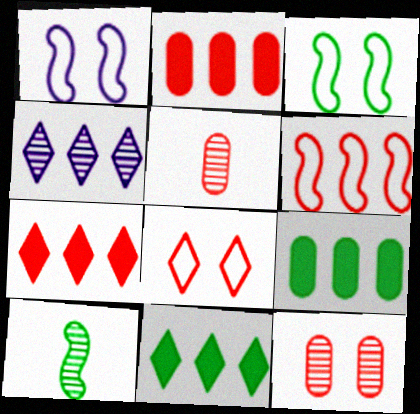[[1, 5, 11], 
[4, 6, 9], 
[4, 10, 12]]